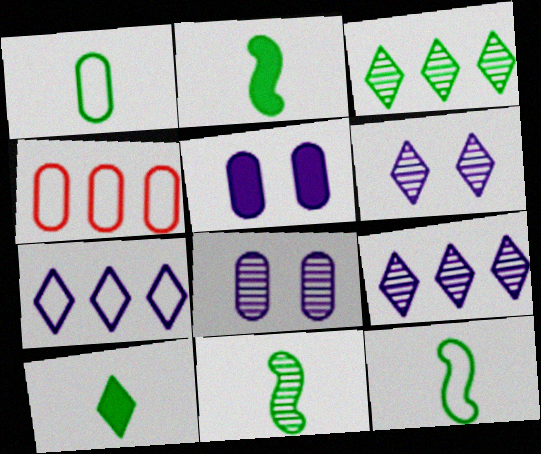[[1, 10, 11], 
[2, 4, 6], 
[2, 11, 12]]